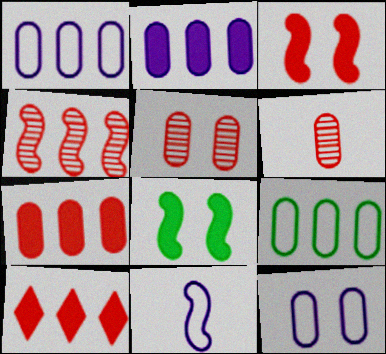[[4, 8, 11]]